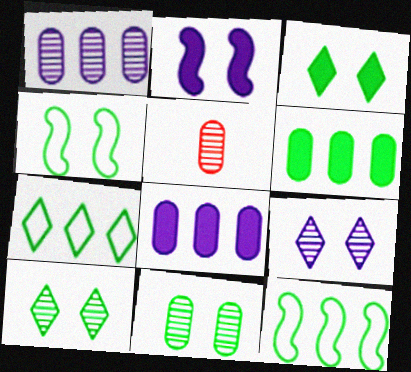[[1, 5, 11], 
[2, 5, 7], 
[3, 4, 11]]